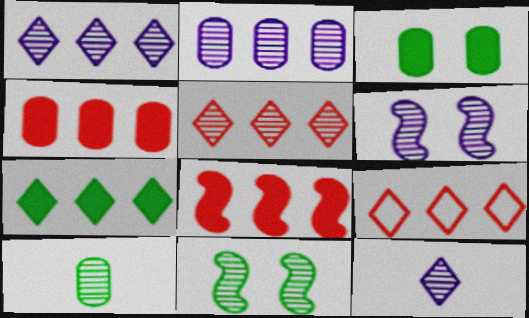[[1, 7, 9], 
[2, 6, 12], 
[5, 6, 10]]